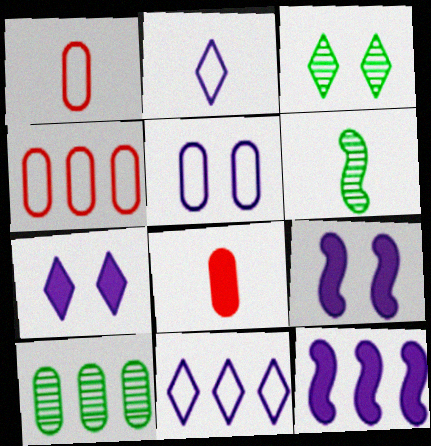[[1, 3, 12], 
[2, 6, 8], 
[3, 6, 10], 
[4, 6, 7], 
[5, 8, 10]]